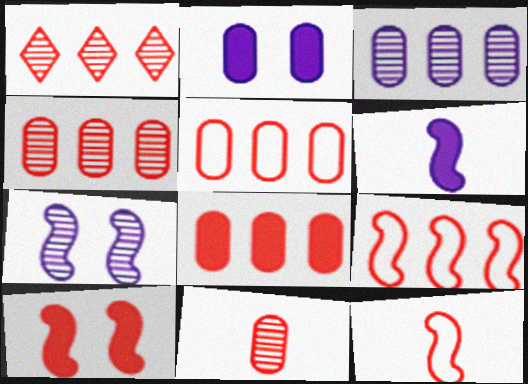[[1, 8, 9], 
[4, 5, 8]]